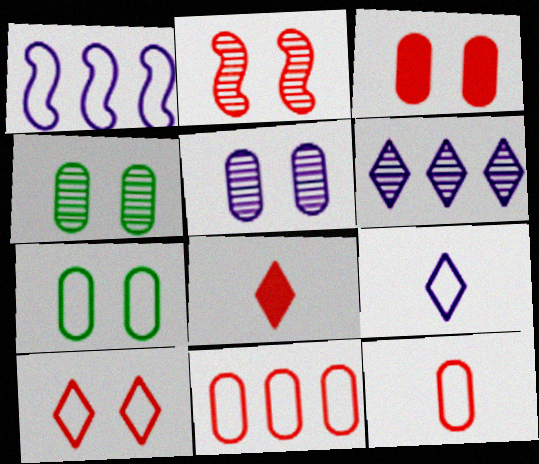[[1, 4, 8], 
[2, 3, 10], 
[2, 8, 11], 
[3, 5, 7]]